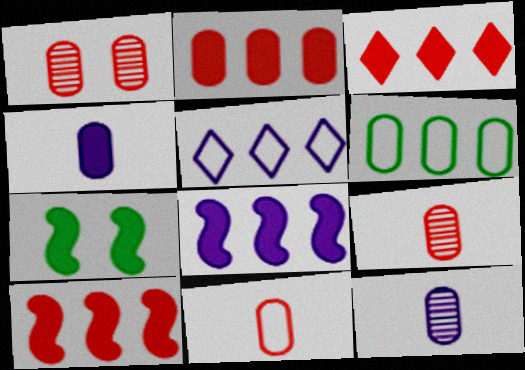[[1, 2, 11], 
[1, 4, 6], 
[2, 3, 10], 
[3, 4, 7], 
[5, 7, 9]]